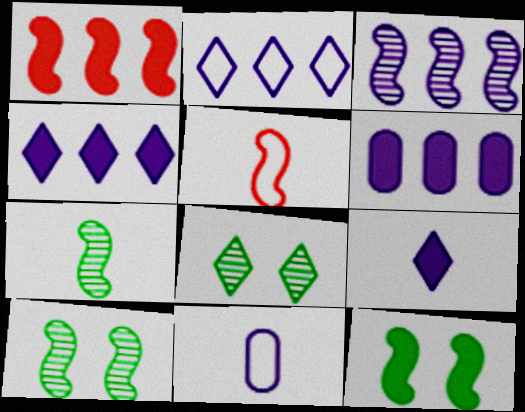[[1, 8, 11], 
[2, 3, 6], 
[3, 5, 12], 
[5, 6, 8]]